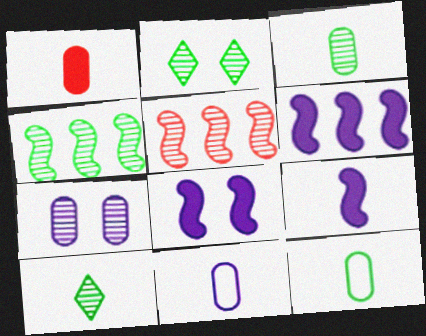[[1, 3, 11], 
[2, 3, 4], 
[5, 7, 10], 
[6, 8, 9]]